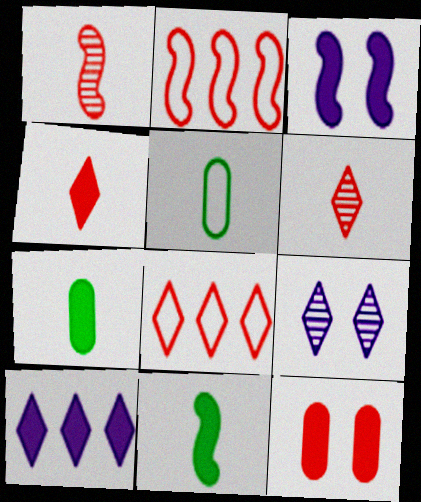[[1, 8, 12], 
[2, 6, 12], 
[2, 7, 9], 
[10, 11, 12]]